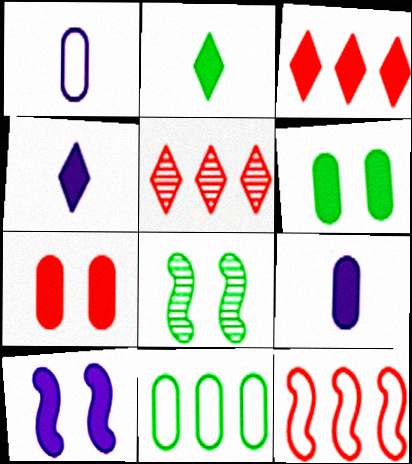[[1, 3, 8], 
[2, 8, 11]]